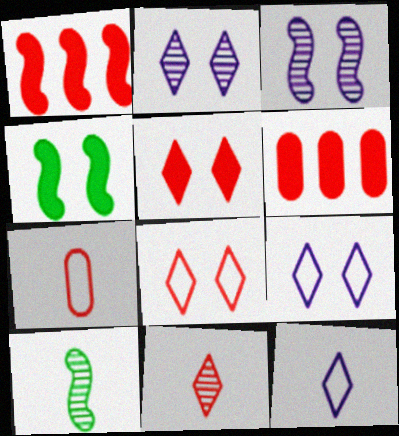[[6, 9, 10]]